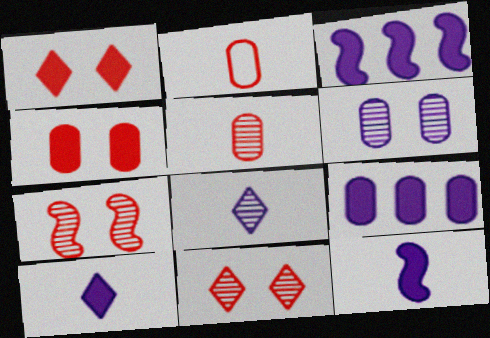[]